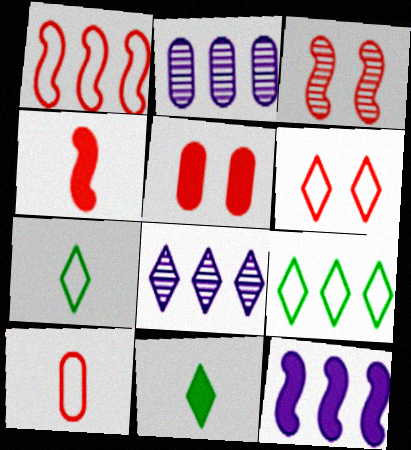[[1, 3, 4], 
[1, 6, 10], 
[3, 5, 6], 
[5, 11, 12], 
[6, 8, 11]]